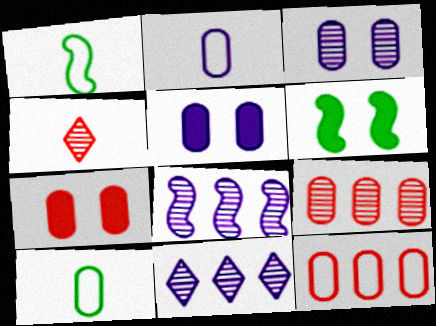[[1, 7, 11], 
[5, 9, 10]]